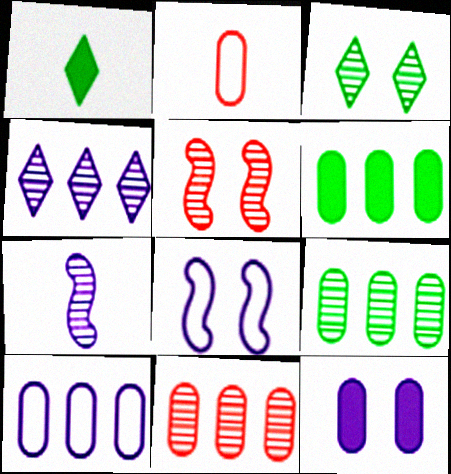[[1, 2, 7], 
[1, 5, 10], 
[1, 8, 11], 
[2, 9, 12], 
[3, 7, 11], 
[6, 10, 11]]